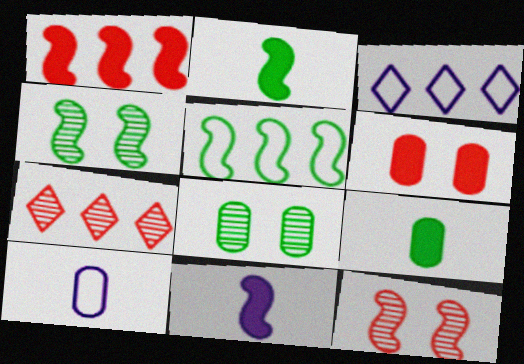[[2, 4, 5], 
[3, 9, 12], 
[5, 11, 12]]